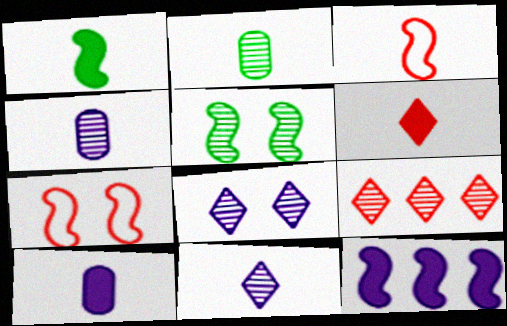[[1, 6, 10], 
[3, 5, 12], 
[4, 5, 9]]